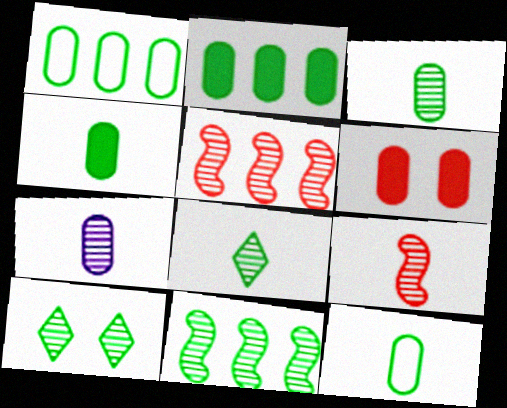[[1, 6, 7], 
[3, 4, 12], 
[3, 10, 11], 
[5, 7, 10], 
[7, 8, 9]]